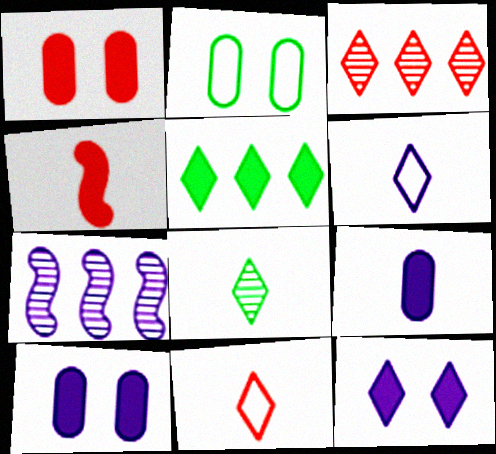[[4, 5, 10], 
[6, 7, 10]]